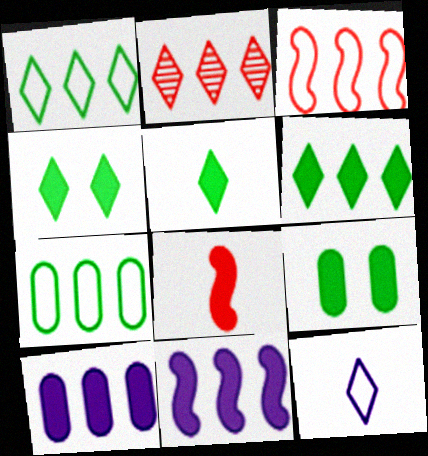[[2, 4, 12], 
[2, 7, 11], 
[4, 5, 6], 
[4, 8, 10]]